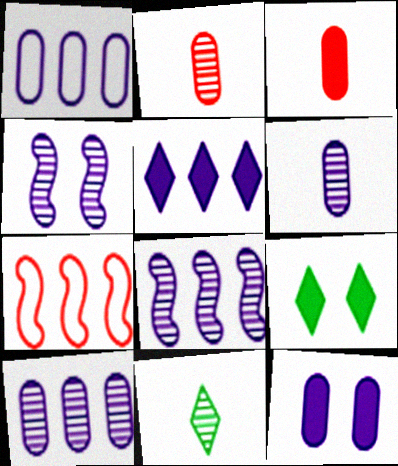[[1, 5, 8], 
[1, 6, 12], 
[6, 7, 9], 
[7, 11, 12]]